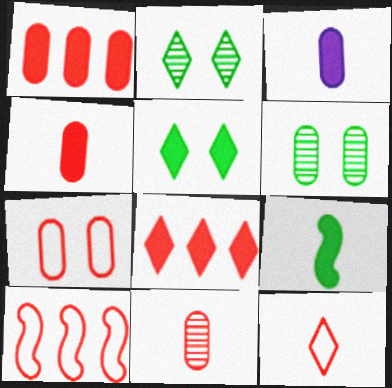[[1, 7, 11], 
[2, 3, 10], 
[7, 10, 12]]